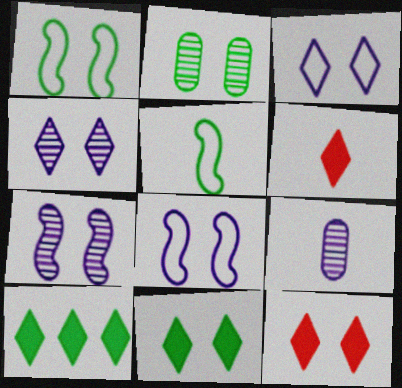[[1, 2, 11], 
[2, 5, 10], 
[2, 8, 12], 
[5, 6, 9]]